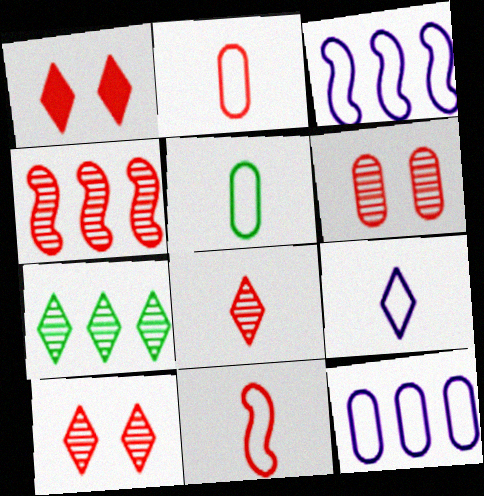[[1, 2, 4], 
[1, 7, 9], 
[4, 6, 8], 
[5, 9, 11]]